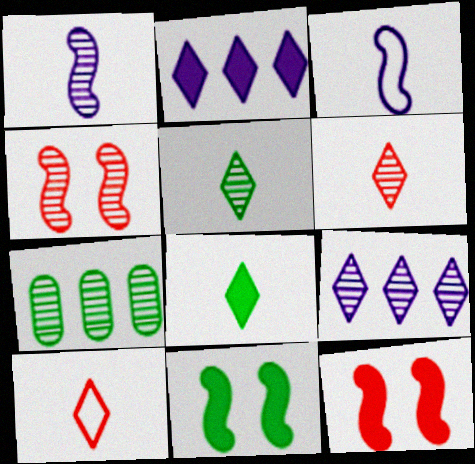[]